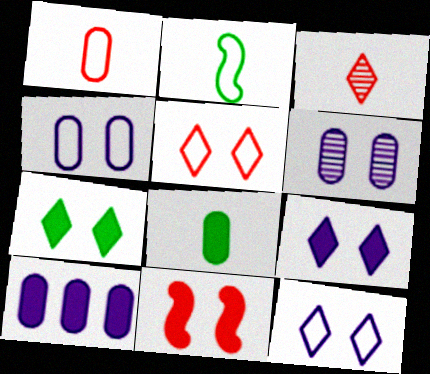[]